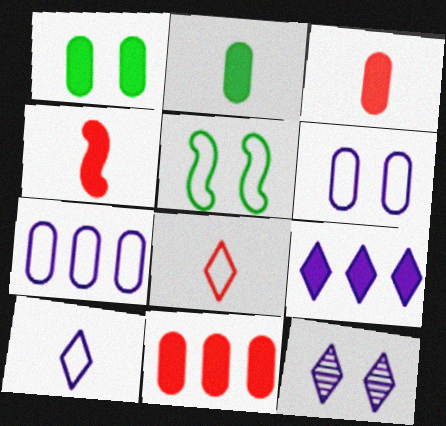[[1, 4, 9], 
[5, 7, 8], 
[9, 10, 12]]